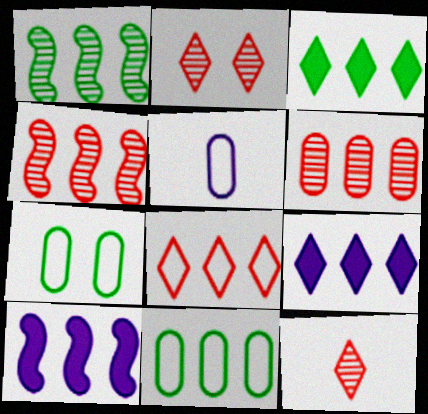[[1, 3, 11], 
[4, 9, 11], 
[7, 10, 12]]